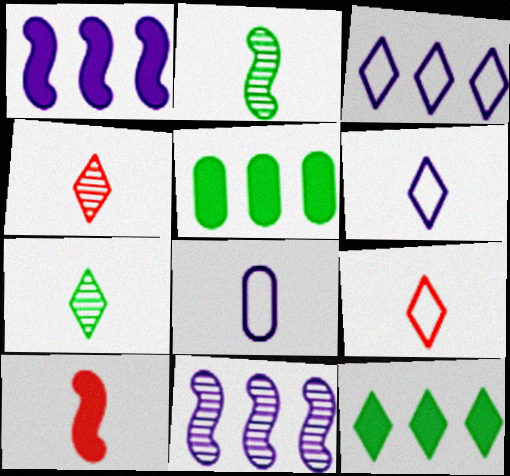[[7, 8, 10]]